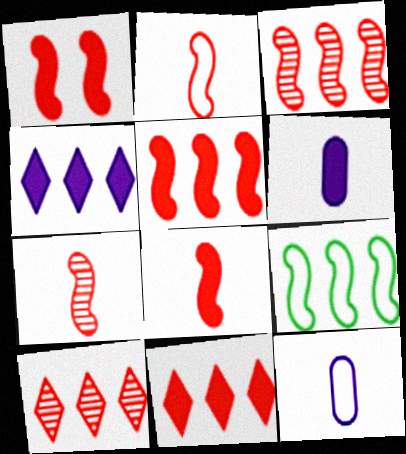[[1, 2, 3], 
[1, 5, 8], 
[2, 7, 8]]